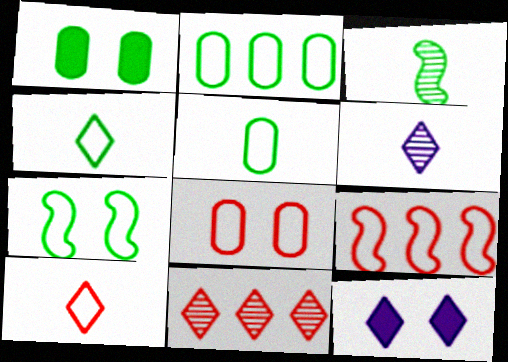[[1, 6, 9], 
[2, 4, 7], 
[4, 11, 12], 
[8, 9, 10]]